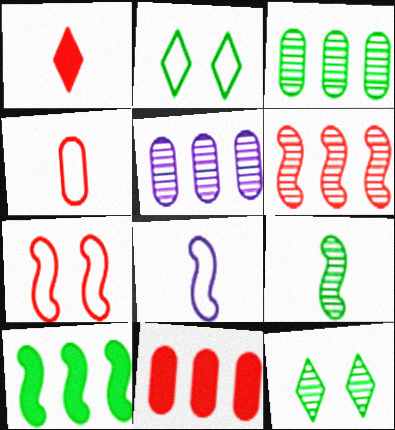[[3, 9, 12], 
[8, 11, 12]]